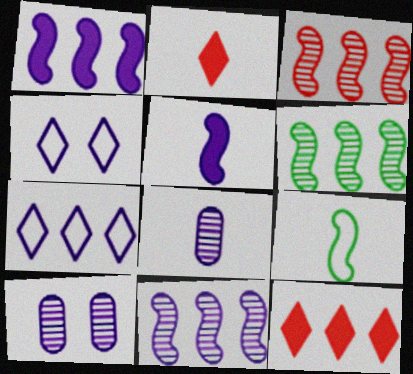[[1, 4, 8], 
[2, 8, 9], 
[3, 6, 11], 
[5, 7, 10], 
[9, 10, 12]]